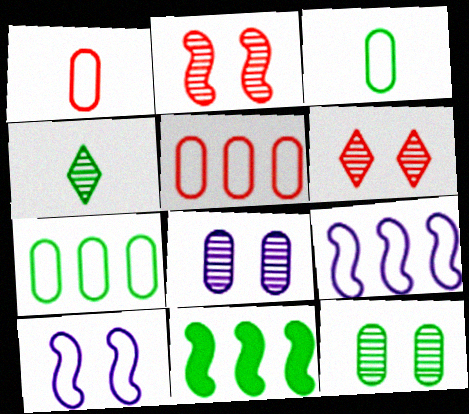[]